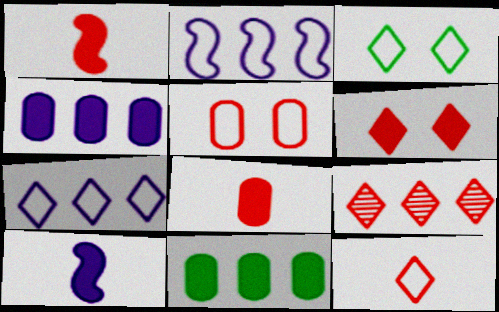[[1, 5, 9], 
[2, 9, 11], 
[3, 7, 12], 
[6, 9, 12], 
[6, 10, 11]]